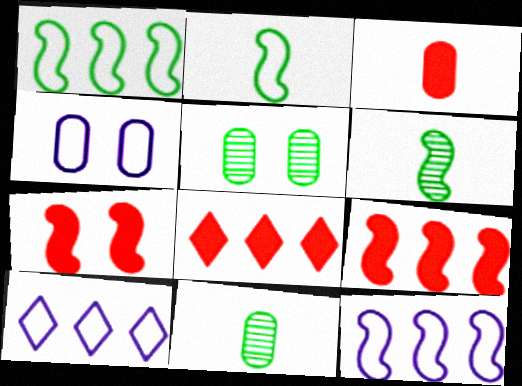[[3, 7, 8], 
[4, 6, 8], 
[6, 7, 12], 
[7, 10, 11]]